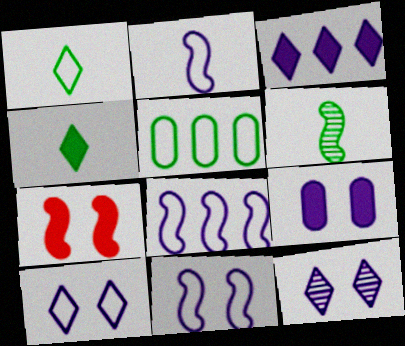[[2, 8, 11], 
[6, 7, 8], 
[9, 11, 12]]